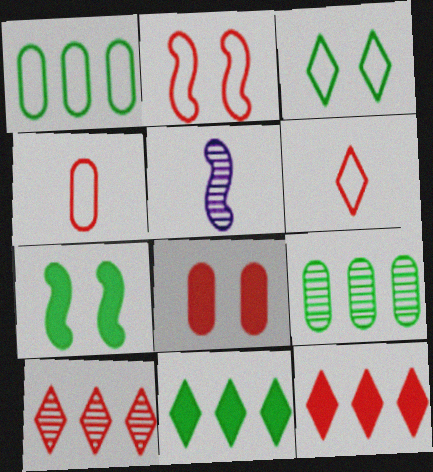[]